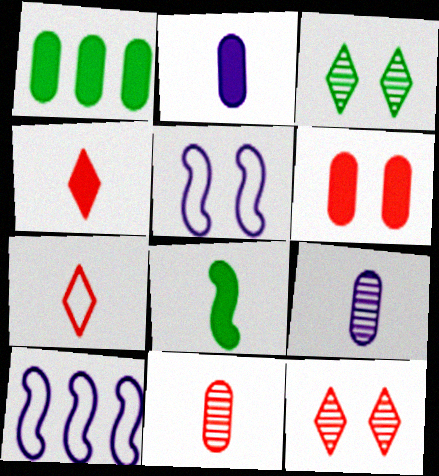[[1, 2, 6], 
[2, 4, 8], 
[3, 5, 6], 
[7, 8, 9]]